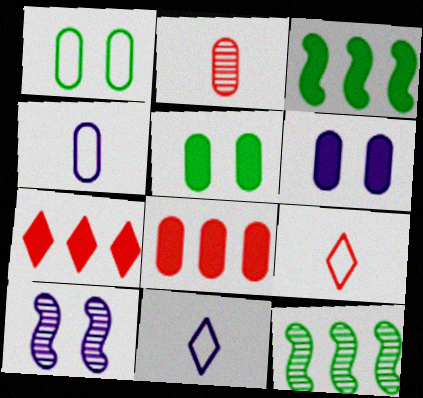[[6, 9, 12]]